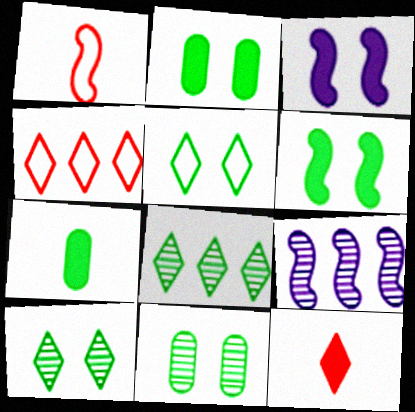[[1, 6, 9], 
[5, 6, 11]]